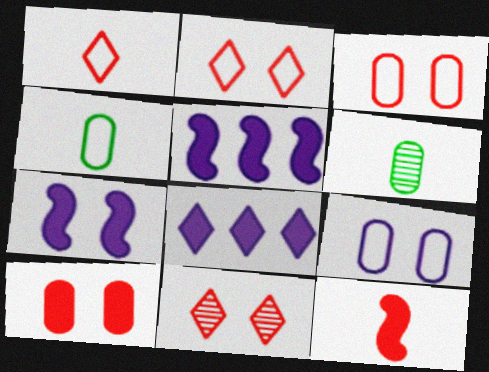[[2, 5, 6], 
[4, 5, 11]]